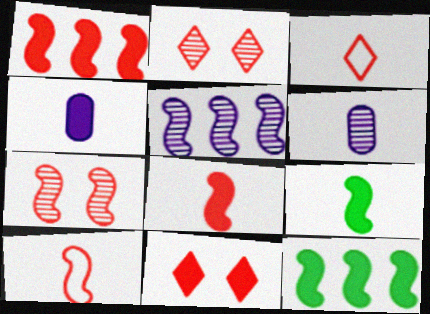[[1, 7, 10], 
[3, 6, 9], 
[4, 11, 12]]